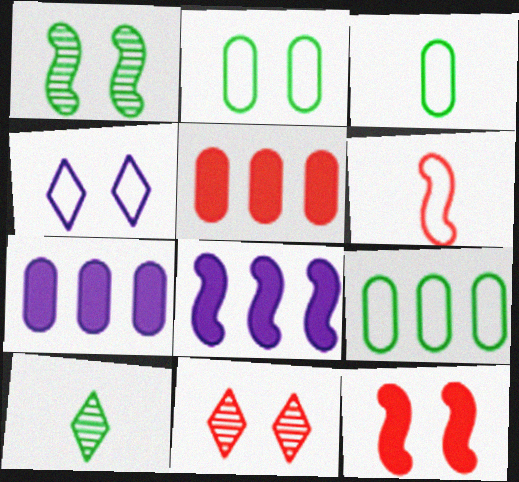[[1, 6, 8], 
[2, 3, 9], 
[3, 8, 11], 
[4, 6, 9], 
[5, 6, 11]]